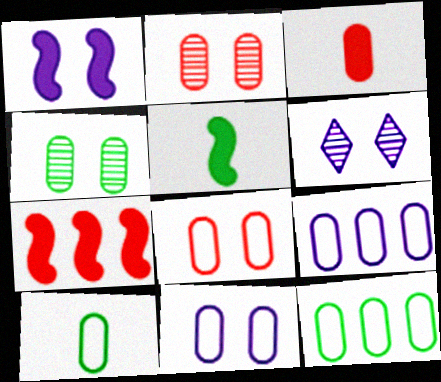[[1, 5, 7], 
[1, 6, 11], 
[3, 4, 9], 
[6, 7, 10], 
[8, 9, 10]]